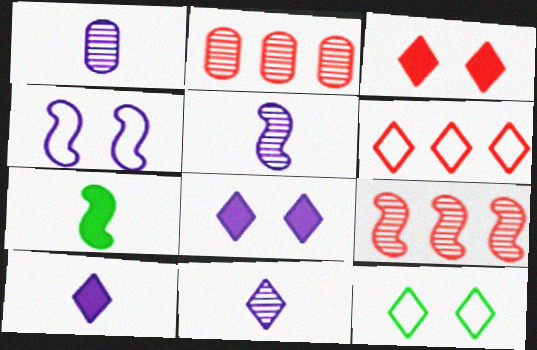[[1, 5, 11], 
[4, 7, 9]]